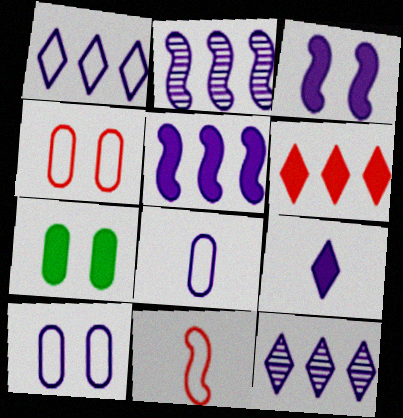[[2, 9, 10], 
[3, 8, 12], 
[7, 11, 12]]